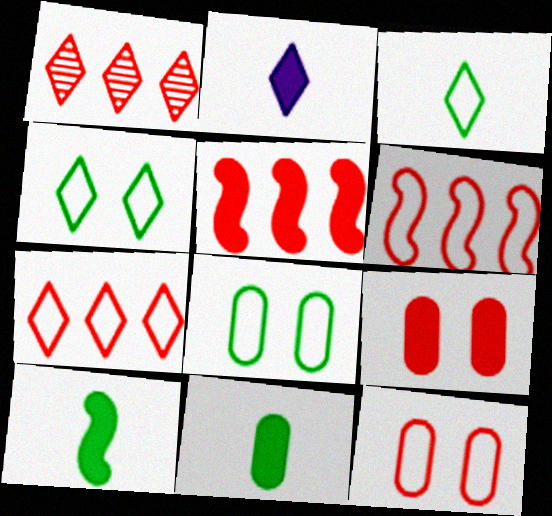[[1, 2, 4]]